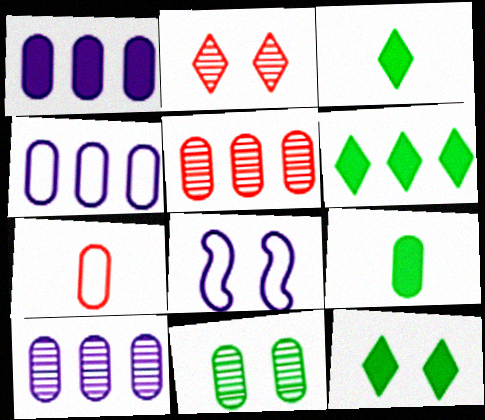[[1, 4, 10], 
[1, 7, 11], 
[3, 5, 8], 
[3, 6, 12]]